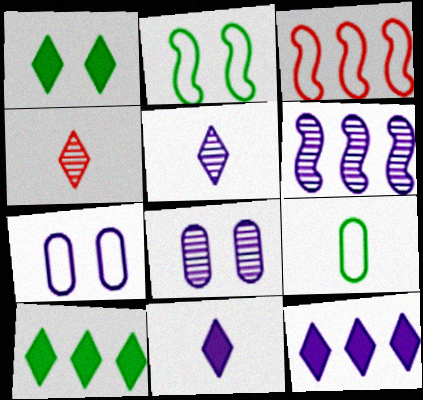[[5, 6, 8], 
[6, 7, 11]]